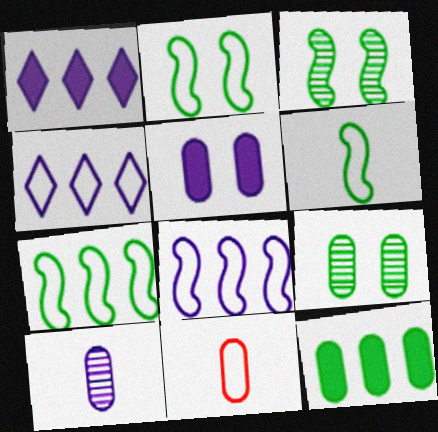[[1, 3, 11], 
[2, 4, 11], 
[2, 6, 7]]